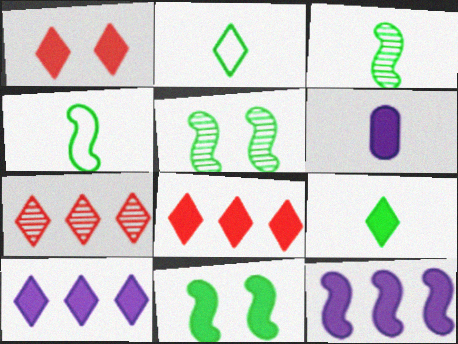[[1, 9, 10], 
[6, 8, 11]]